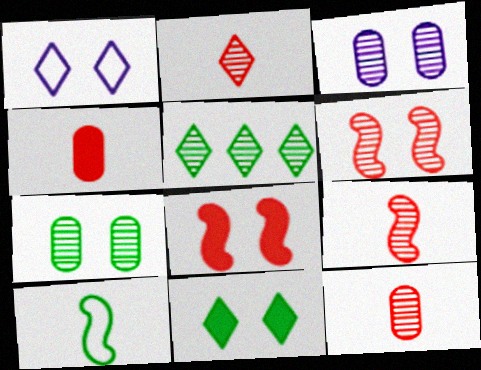[[1, 7, 8], 
[2, 9, 12], 
[3, 5, 9]]